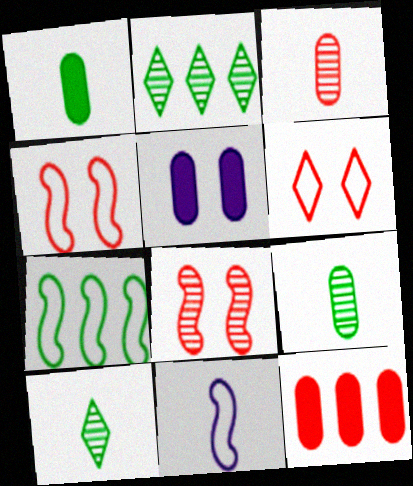[[1, 5, 12], 
[4, 7, 11]]